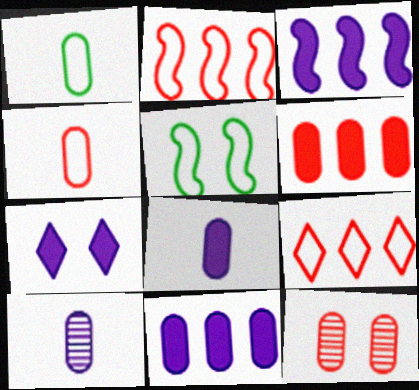[[1, 11, 12], 
[3, 7, 8], 
[4, 6, 12], 
[5, 7, 12]]